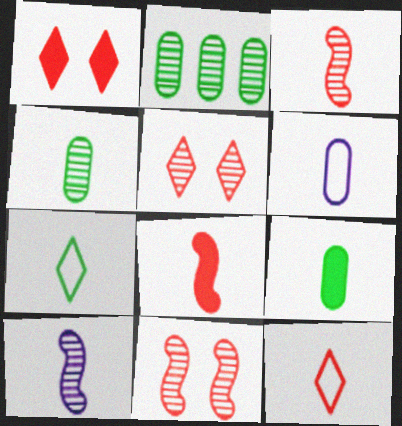[[2, 5, 10], 
[9, 10, 12]]